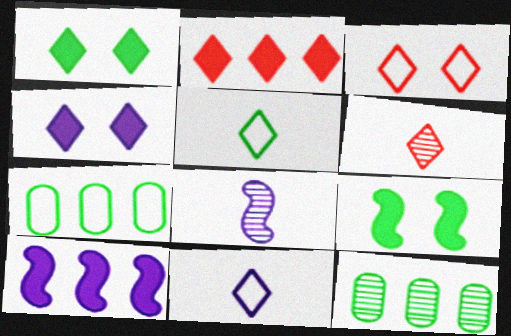[[2, 3, 6], 
[5, 9, 12]]